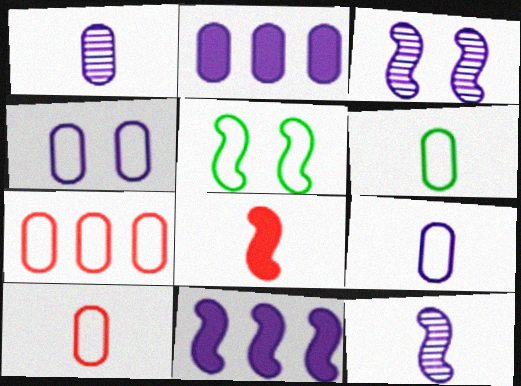[[1, 2, 4], 
[4, 6, 7], 
[6, 9, 10]]